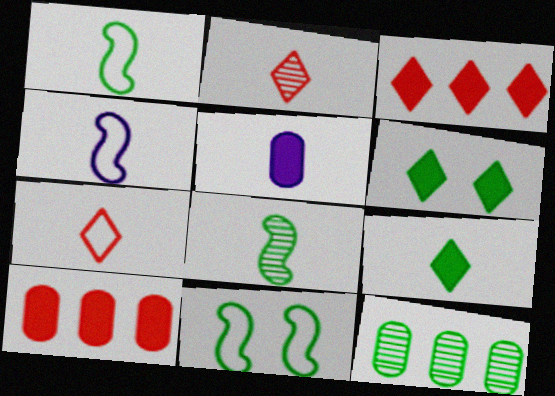[[1, 2, 5], 
[1, 6, 12], 
[5, 7, 8], 
[9, 11, 12]]